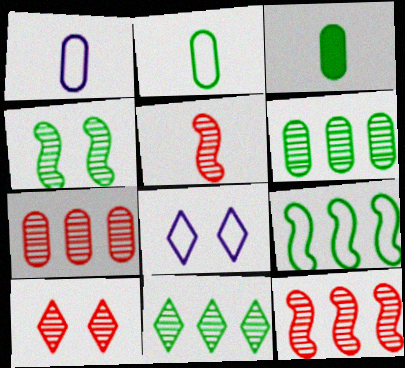[[3, 8, 12], 
[5, 7, 10]]